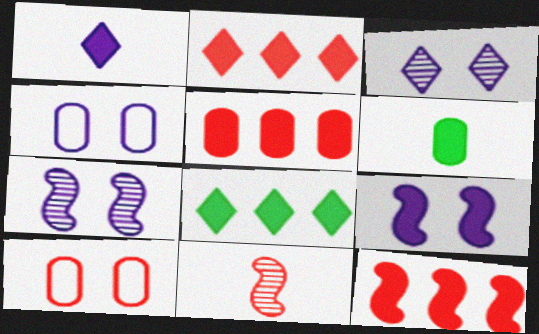[[2, 5, 12], 
[2, 6, 9], 
[2, 10, 11], 
[3, 4, 9], 
[4, 8, 11]]